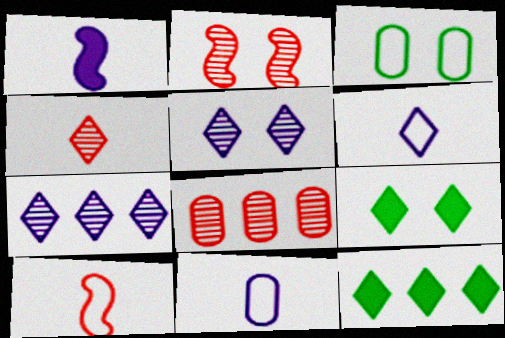[[2, 4, 8], 
[2, 11, 12]]